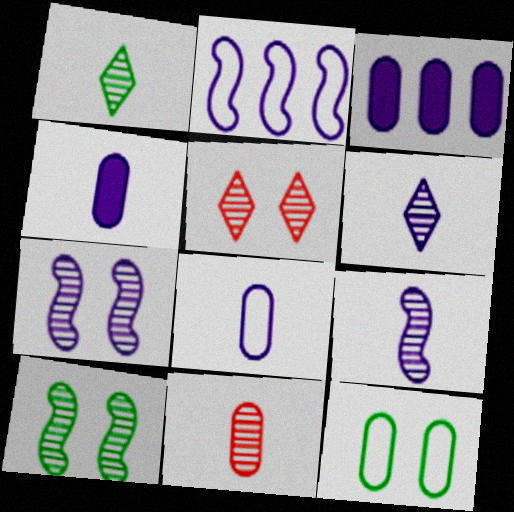[[1, 9, 11], 
[3, 11, 12]]